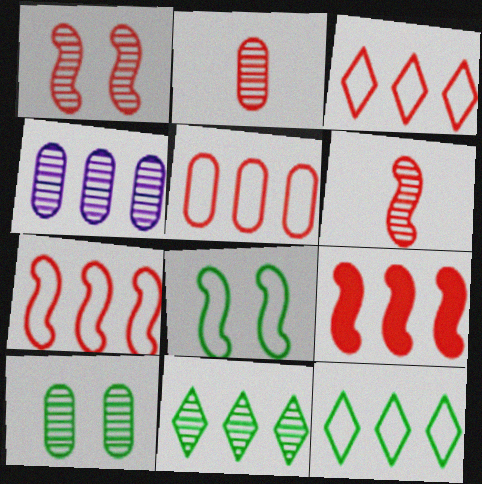[[2, 4, 10], 
[3, 5, 7], 
[4, 9, 12]]